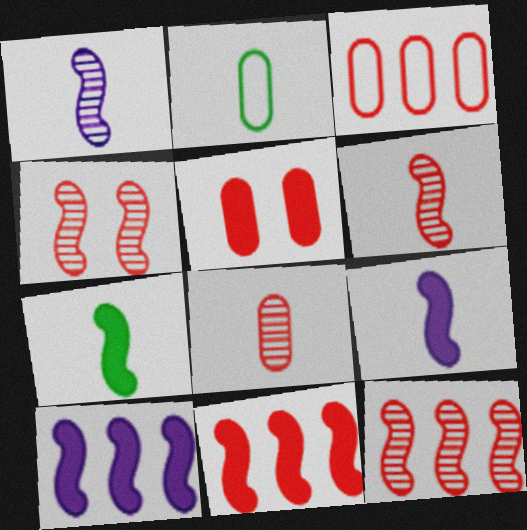[[3, 5, 8], 
[4, 6, 12]]